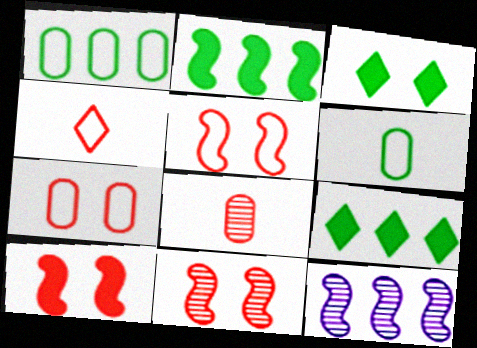[[5, 10, 11]]